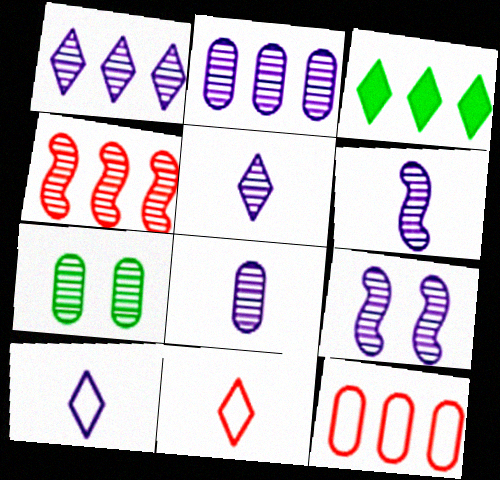[[1, 8, 9], 
[2, 5, 9], 
[4, 5, 7], 
[5, 6, 8]]